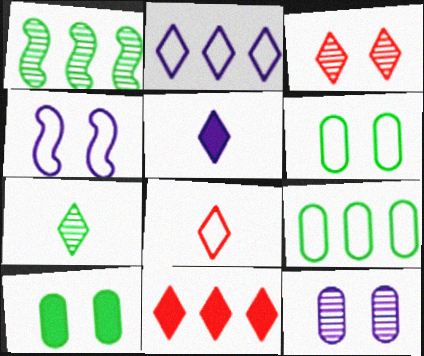[[3, 4, 10], 
[3, 8, 11], 
[4, 8, 9], 
[5, 7, 8]]